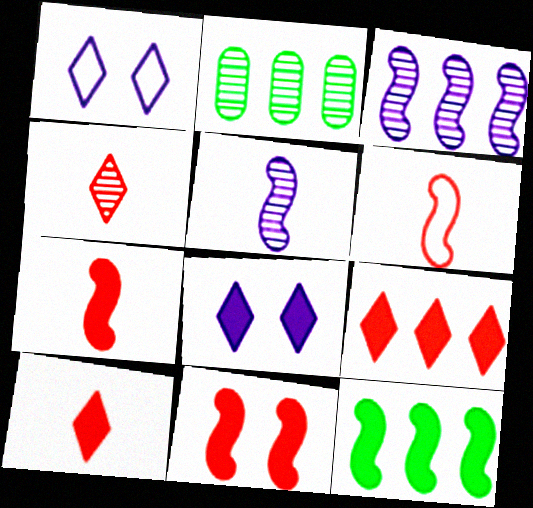[[1, 2, 7], 
[2, 6, 8]]